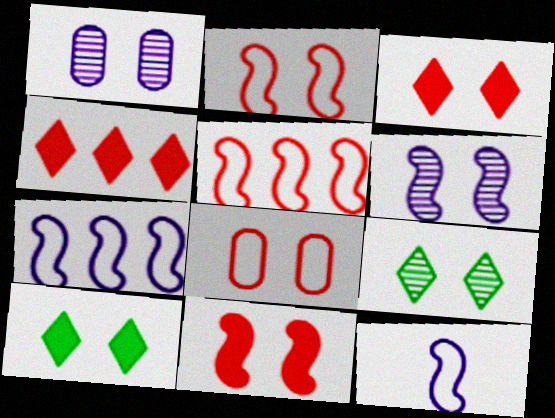[[1, 2, 10], 
[6, 8, 10]]